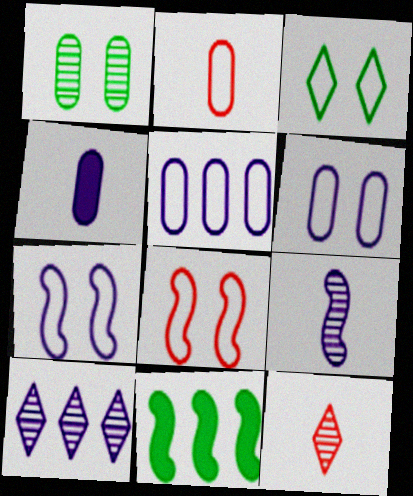[[3, 6, 8], 
[4, 7, 10], 
[6, 11, 12], 
[8, 9, 11]]